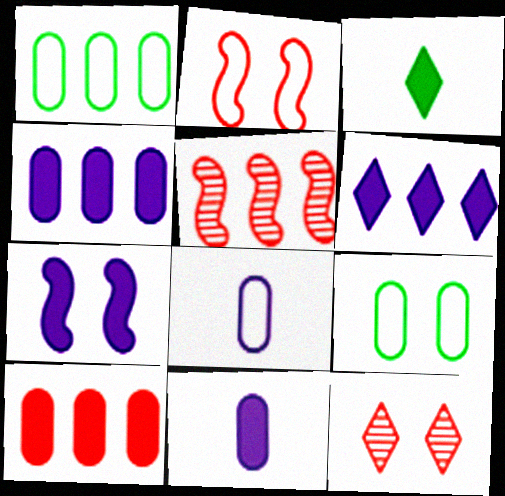[[1, 5, 6], 
[3, 7, 10], 
[6, 7, 11], 
[7, 9, 12]]